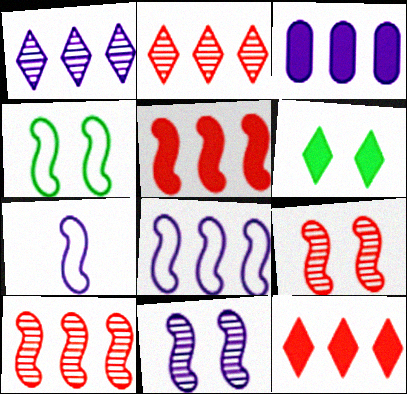[[1, 3, 8]]